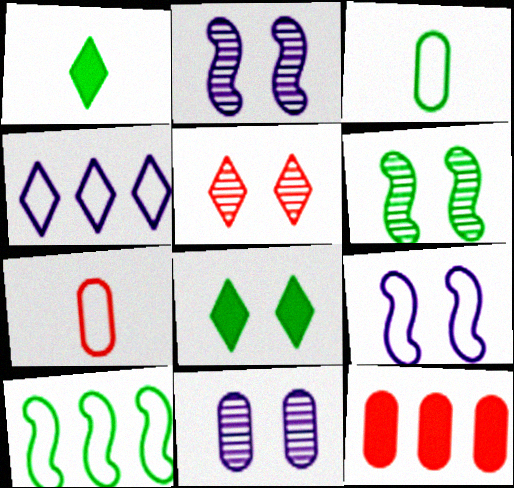[[1, 4, 5], 
[3, 11, 12], 
[5, 6, 11]]